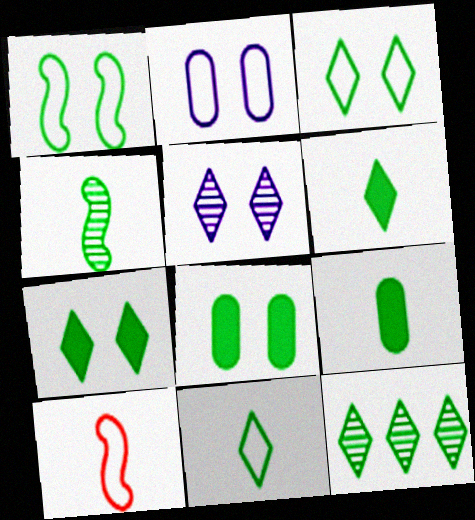[[1, 9, 12], 
[3, 6, 12], 
[4, 9, 11], 
[7, 11, 12]]